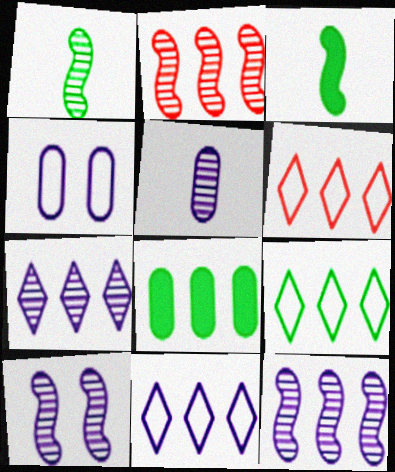[[1, 2, 10], 
[2, 8, 11], 
[5, 7, 10], 
[6, 8, 12], 
[6, 9, 11]]